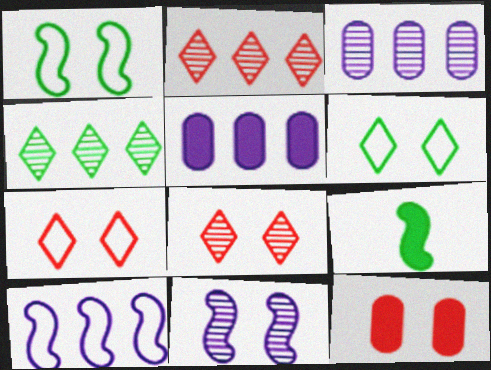[[3, 7, 9], 
[6, 11, 12]]